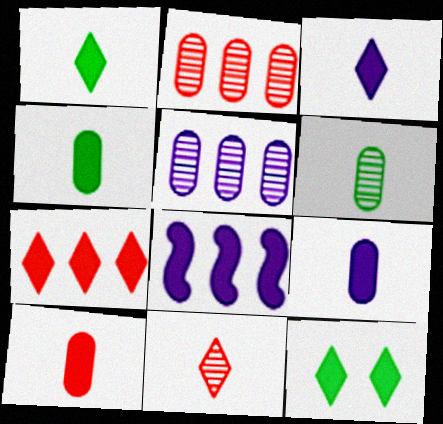[[3, 7, 12], 
[4, 9, 10], 
[8, 10, 12]]